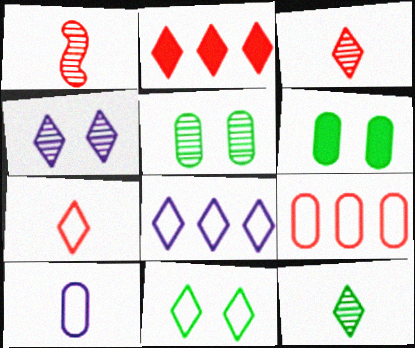[[1, 6, 8], 
[7, 8, 11]]